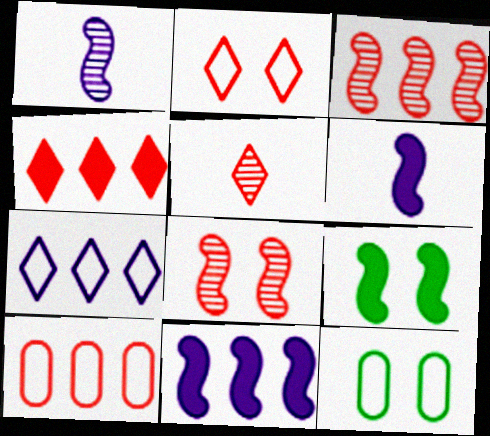[[1, 4, 12], 
[2, 4, 5], 
[3, 4, 10], 
[5, 11, 12]]